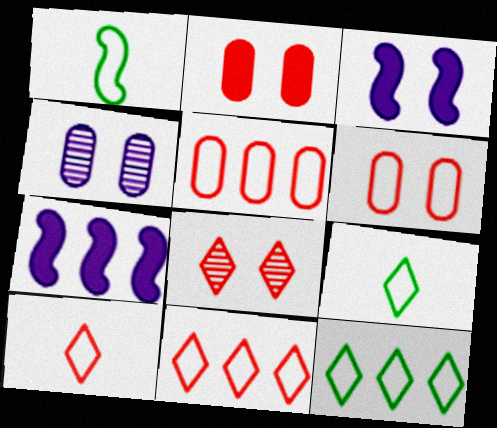[]